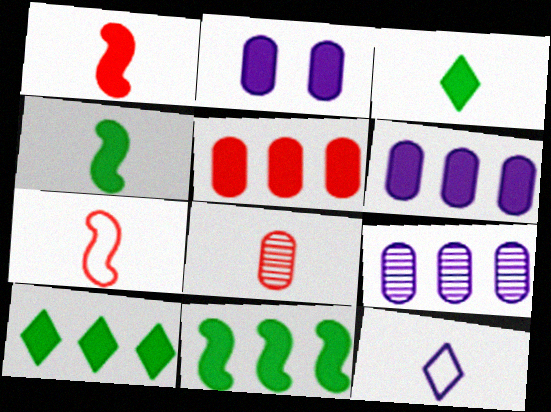[[1, 2, 10], 
[4, 8, 12]]